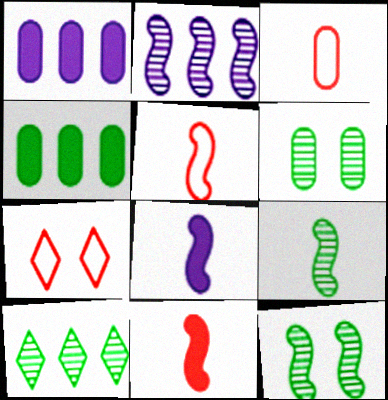[[1, 3, 6], 
[1, 7, 9], 
[5, 8, 9], 
[6, 9, 10]]